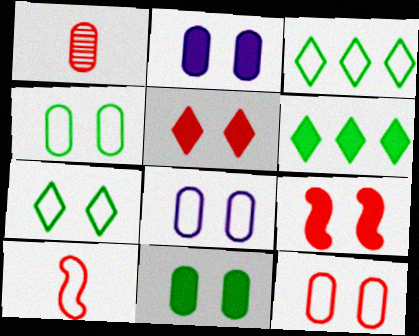[[3, 8, 10], 
[4, 8, 12]]